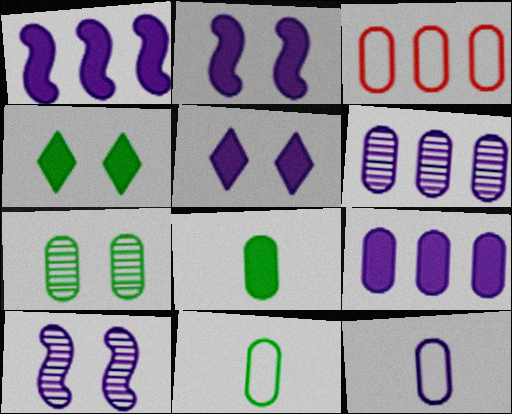[]